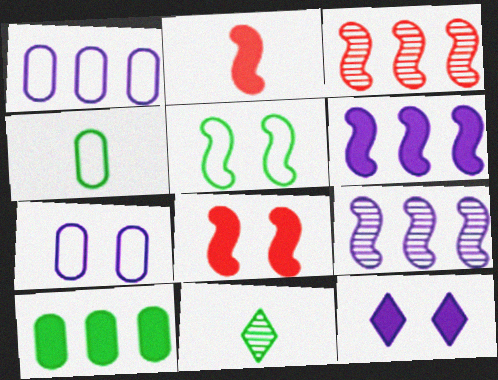[[1, 8, 11], 
[2, 5, 9], 
[2, 10, 12], 
[3, 4, 12], 
[5, 10, 11]]